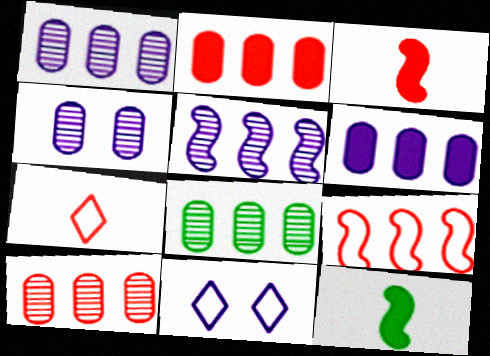[[1, 8, 10], 
[3, 8, 11], 
[10, 11, 12]]